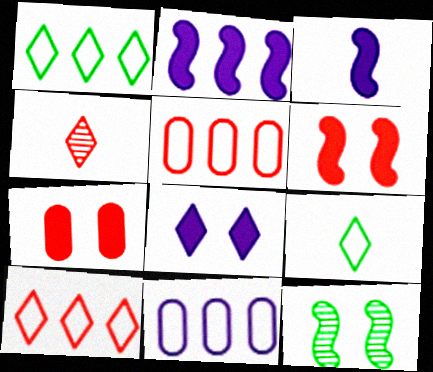[[1, 4, 8], 
[4, 5, 6]]